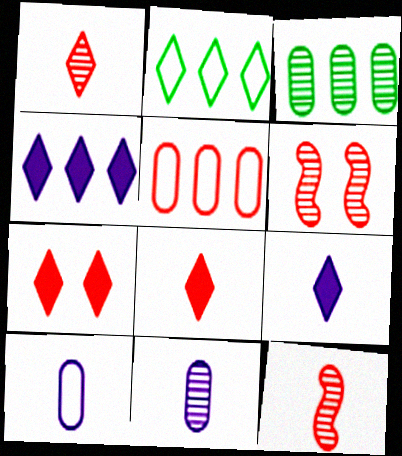[[5, 6, 8], 
[5, 7, 12]]